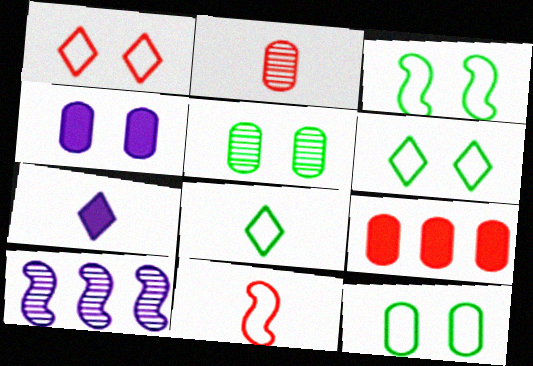[[3, 6, 12]]